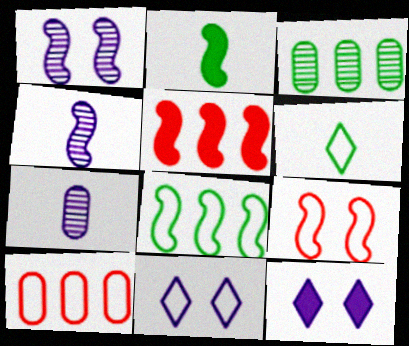[]